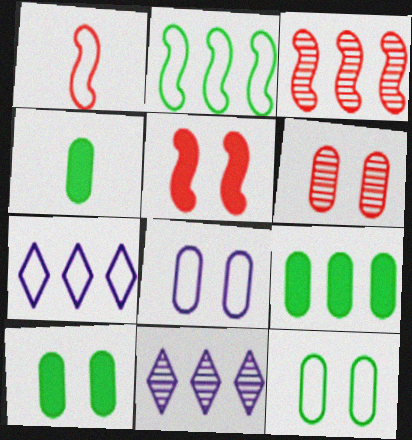[[1, 3, 5], 
[1, 7, 12], 
[1, 10, 11], 
[3, 7, 9], 
[4, 9, 10], 
[6, 8, 10]]